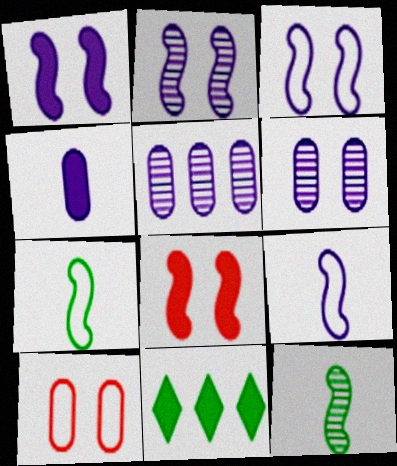[[1, 2, 3], 
[4, 8, 11]]